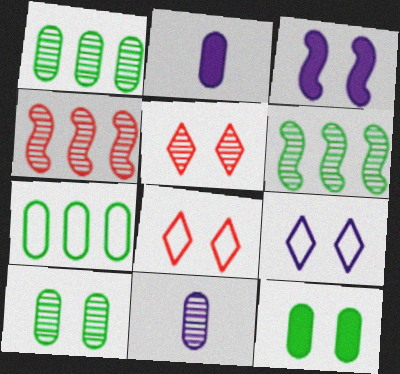[[2, 6, 8], 
[3, 8, 10], 
[5, 6, 11]]